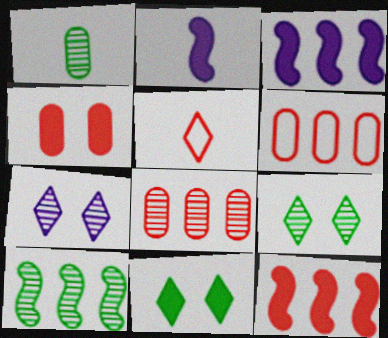[[1, 2, 5], 
[1, 9, 10], 
[2, 6, 9]]